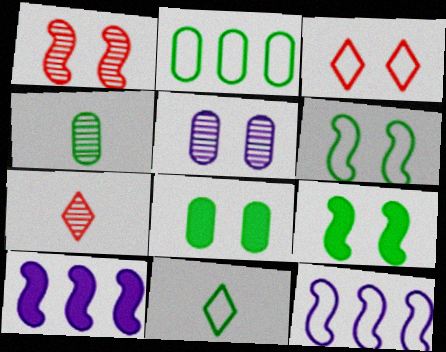[[2, 4, 8], 
[2, 6, 11], 
[3, 4, 10], 
[3, 5, 9], 
[7, 8, 12]]